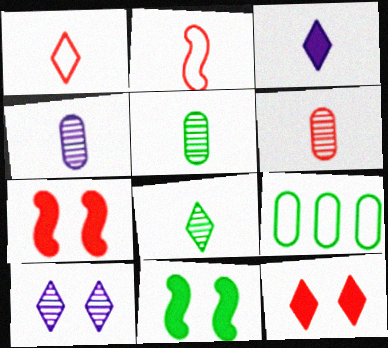[[1, 3, 8], 
[2, 3, 5], 
[4, 5, 6], 
[8, 9, 11]]